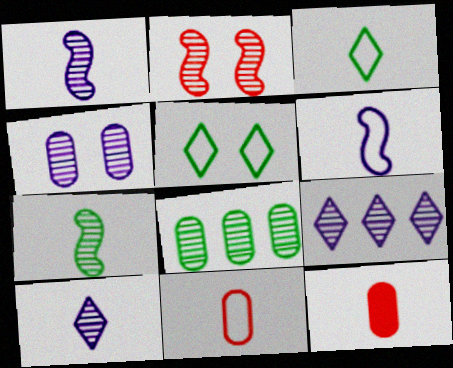[[1, 3, 12], 
[1, 4, 9], 
[2, 8, 10], 
[3, 6, 11]]